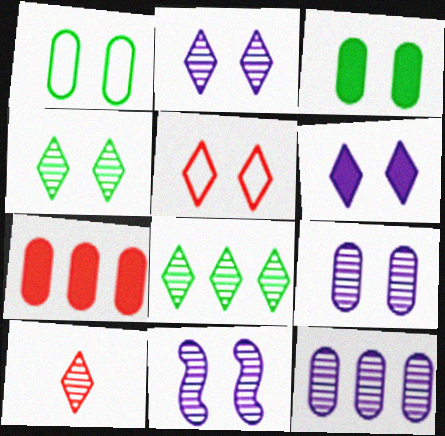[[2, 8, 10], 
[2, 9, 11], 
[3, 5, 11], 
[4, 5, 6]]